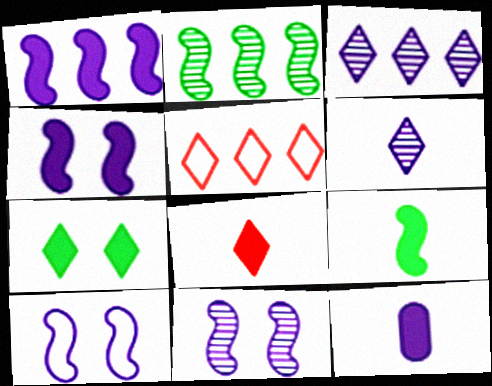[[3, 10, 12], 
[4, 10, 11], 
[5, 6, 7], 
[8, 9, 12]]